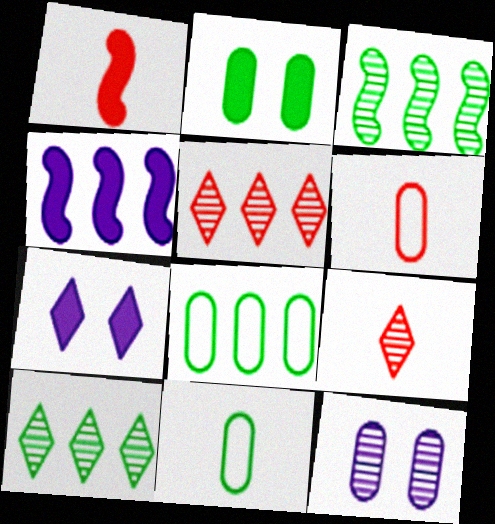[[1, 6, 9], 
[3, 6, 7], 
[3, 9, 12], 
[4, 5, 8]]